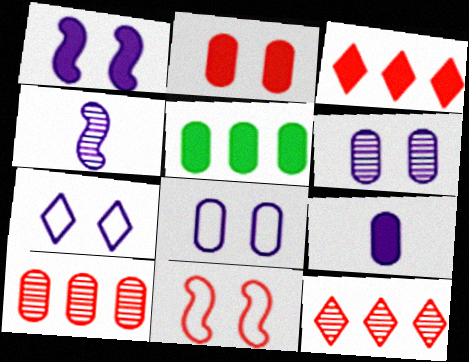[[1, 6, 7], 
[2, 5, 9]]